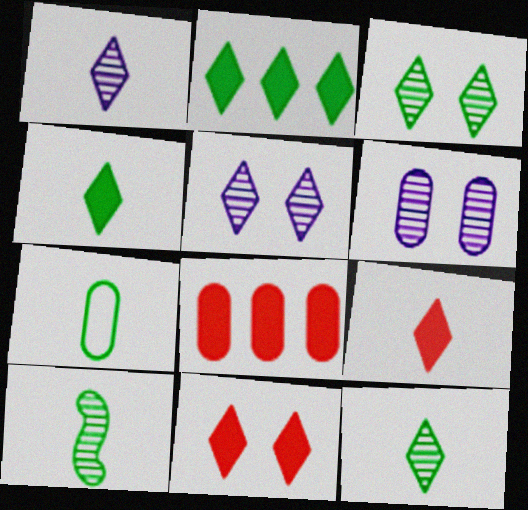[[4, 7, 10], 
[6, 7, 8]]